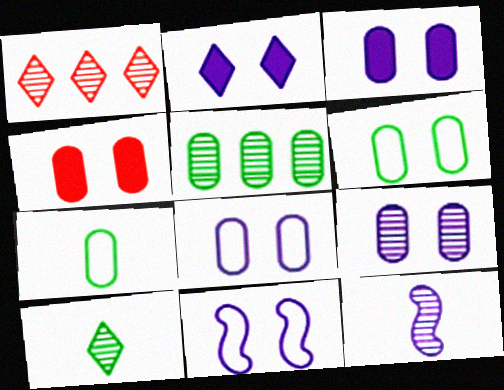[[2, 9, 11], 
[3, 8, 9], 
[4, 6, 9]]